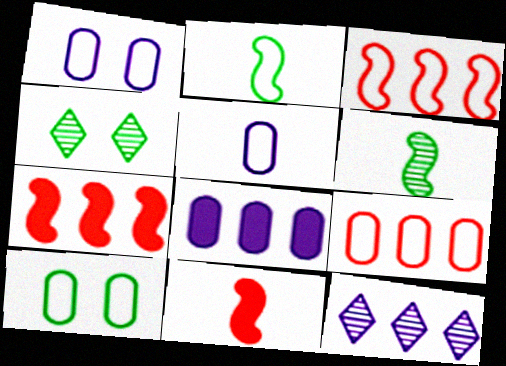[[4, 5, 7], 
[5, 9, 10], 
[10, 11, 12]]